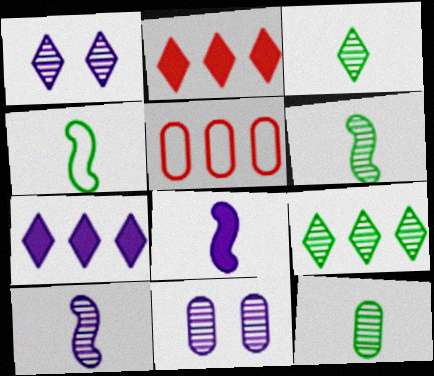[[2, 4, 11], 
[3, 6, 12]]